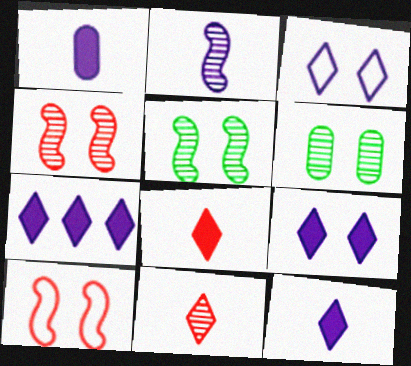[[6, 9, 10], 
[7, 9, 12]]